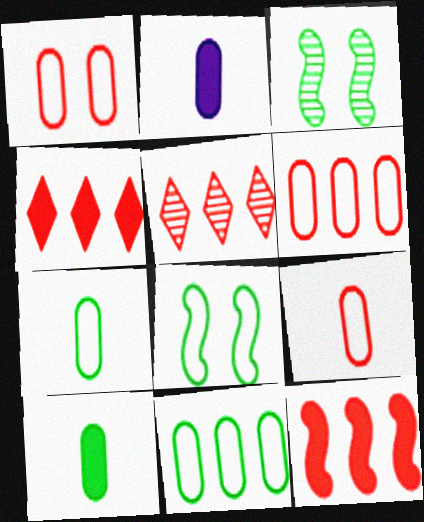[[1, 6, 9], 
[2, 5, 8], 
[5, 6, 12]]